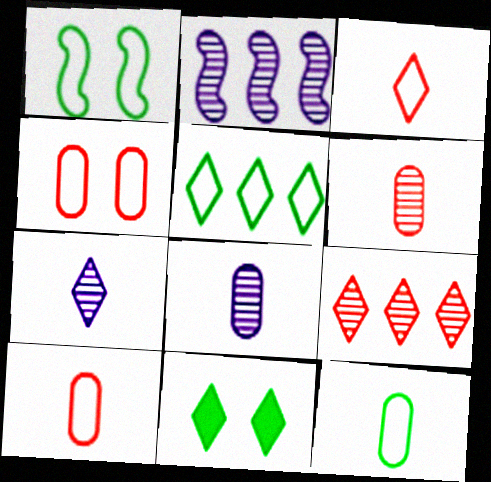[[1, 5, 12], 
[2, 10, 11]]